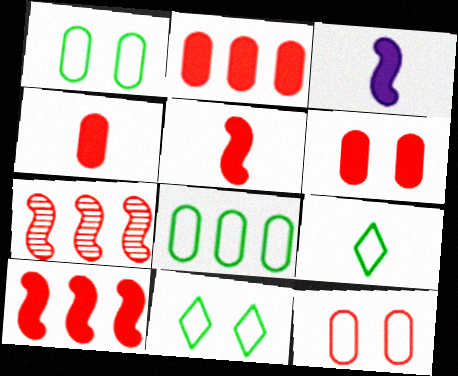[[2, 4, 6]]